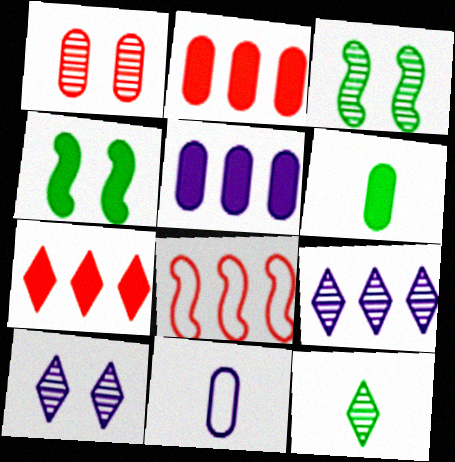[[1, 3, 10], 
[3, 7, 11], 
[6, 8, 10]]